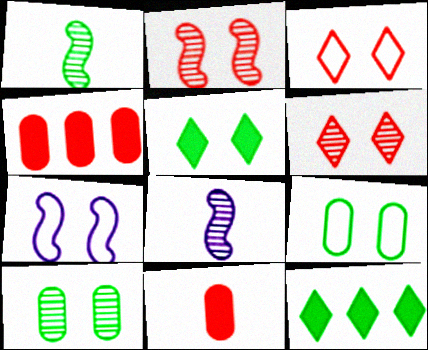[[1, 9, 12], 
[3, 7, 9]]